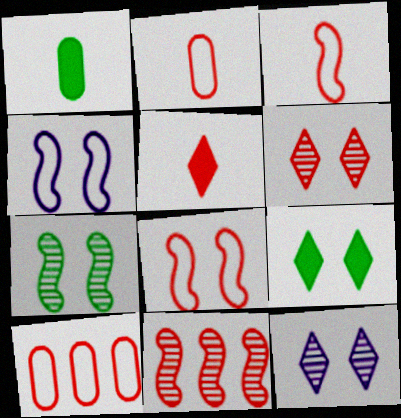[]